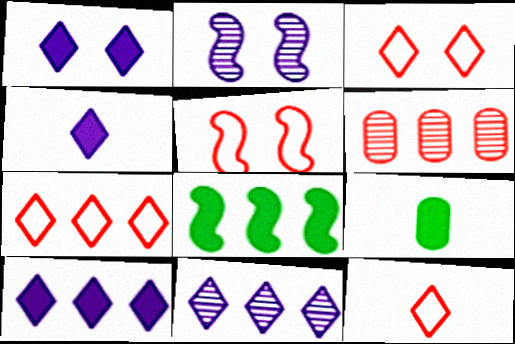[[1, 4, 10], 
[2, 7, 9], 
[3, 7, 12], 
[5, 9, 11]]